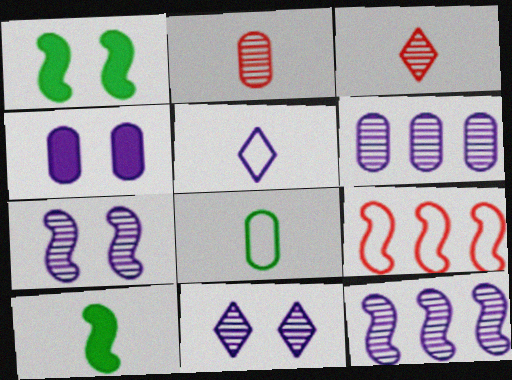[[2, 5, 10], 
[4, 5, 12], 
[7, 9, 10]]